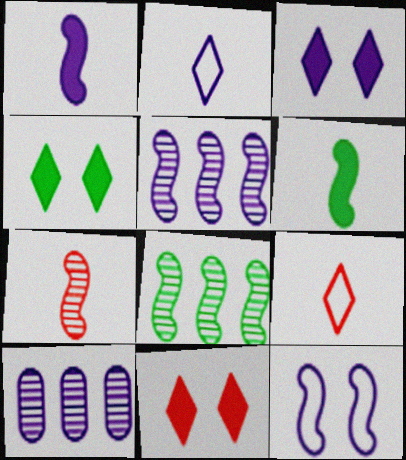[[1, 5, 12], 
[3, 4, 11]]